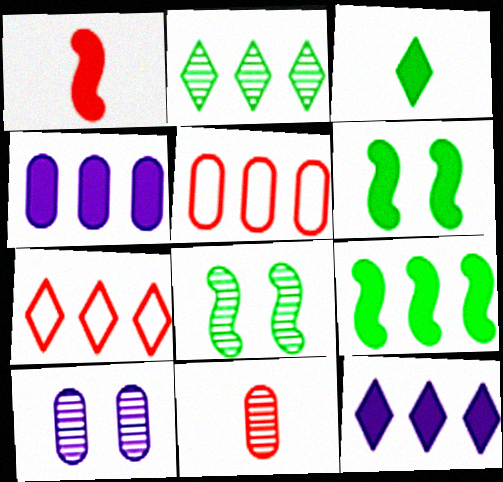[[2, 7, 12]]